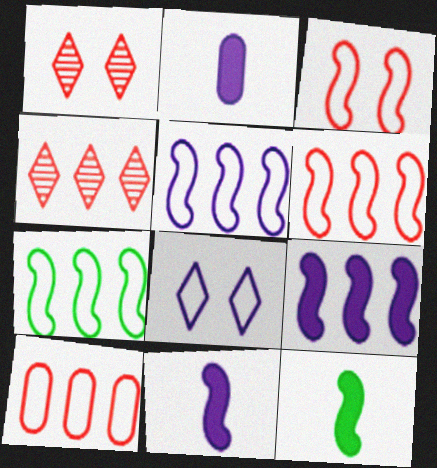[[1, 2, 7], 
[5, 6, 7]]